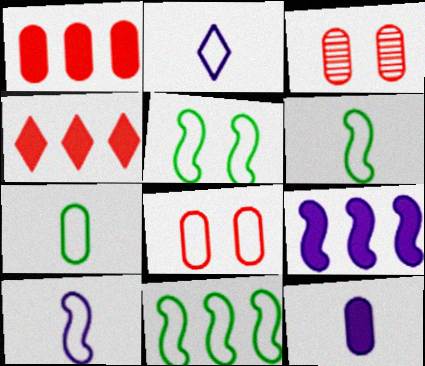[[2, 8, 11], 
[5, 6, 11]]